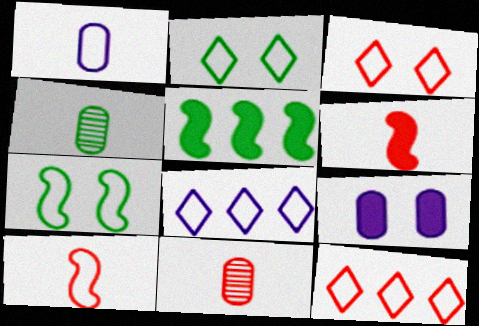[[1, 7, 12], 
[2, 4, 5]]